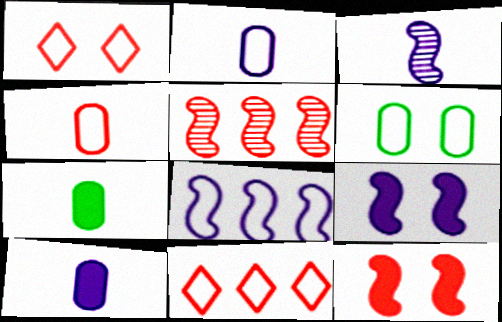[[3, 8, 9]]